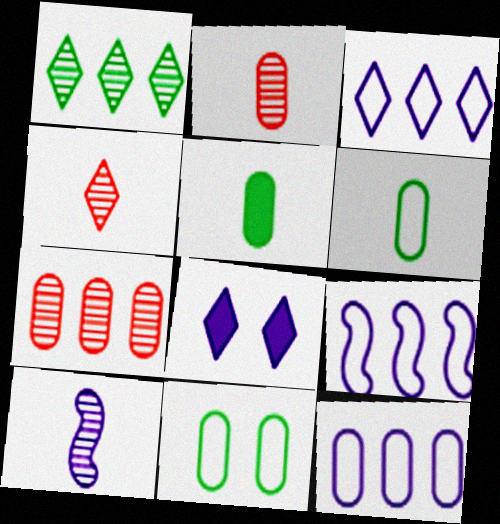[[3, 9, 12], 
[8, 10, 12]]